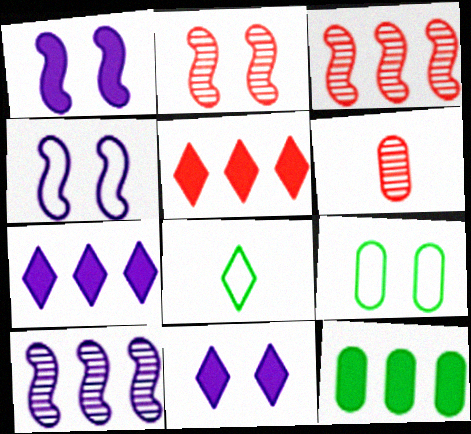[[2, 9, 11]]